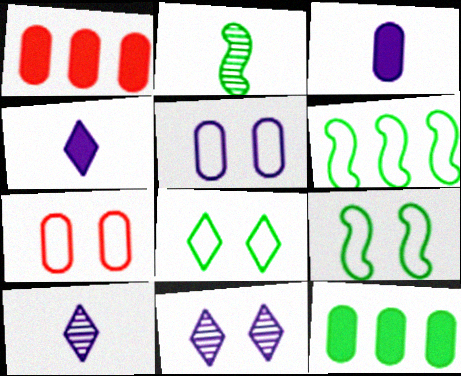[[1, 9, 10], 
[2, 8, 12]]